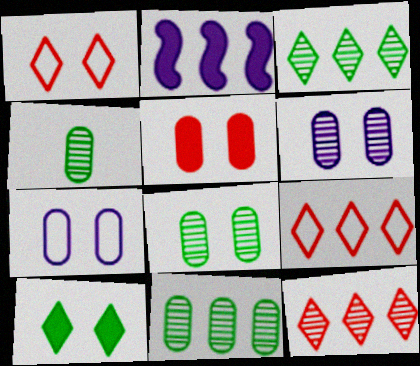[[1, 2, 4], 
[2, 9, 11], 
[4, 8, 11], 
[5, 7, 8]]